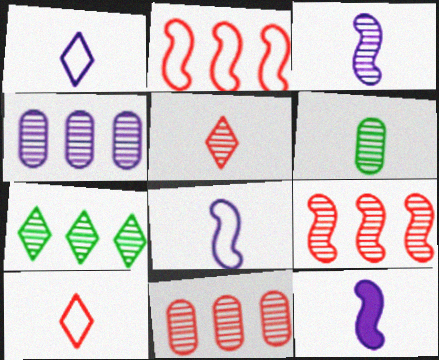[[3, 5, 6], 
[3, 8, 12], 
[4, 7, 9], 
[6, 10, 12]]